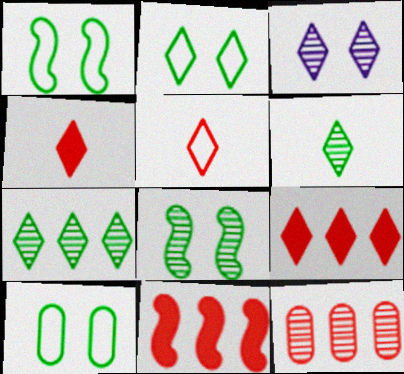[[1, 2, 10]]